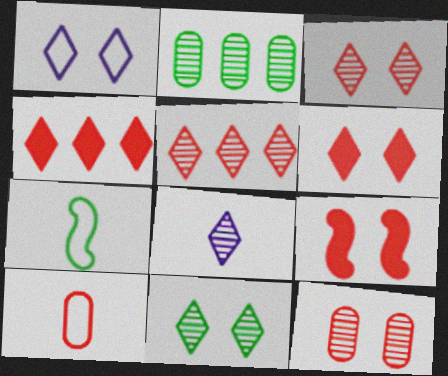[[1, 6, 11], 
[5, 8, 11], 
[5, 9, 10]]